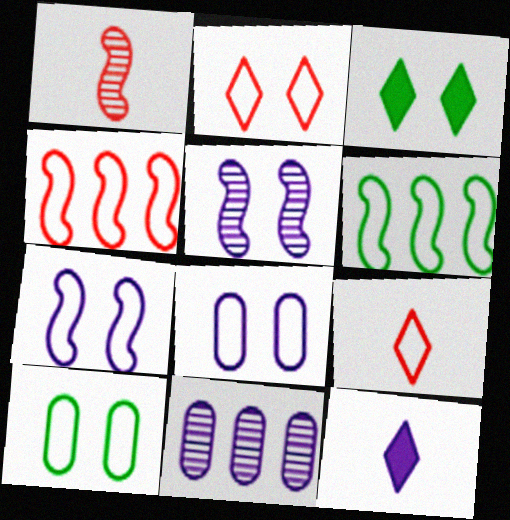[[2, 7, 10], 
[6, 8, 9], 
[7, 11, 12]]